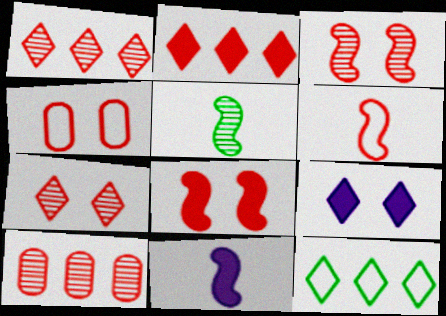[[4, 7, 8], 
[5, 6, 11]]